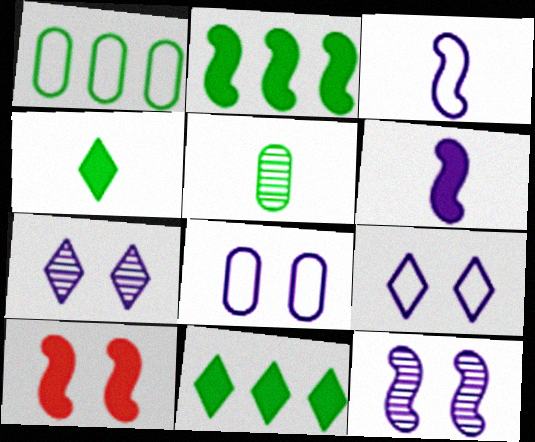[[2, 6, 10]]